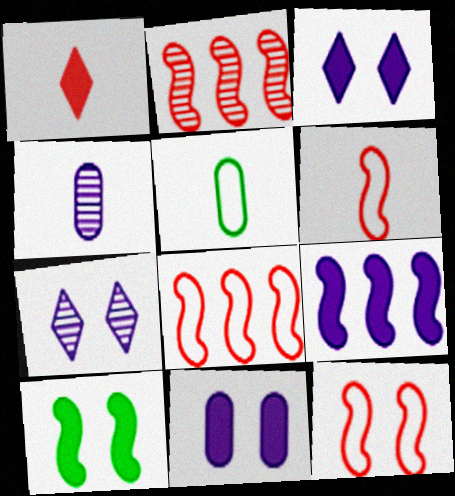[[2, 3, 5], 
[6, 8, 12]]